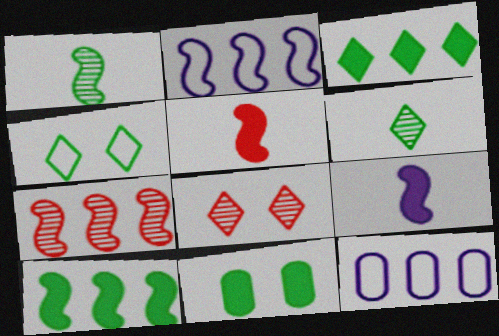[[2, 7, 10], 
[3, 4, 6], 
[3, 7, 12]]